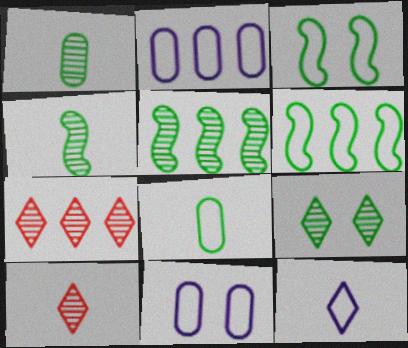[[1, 5, 9]]